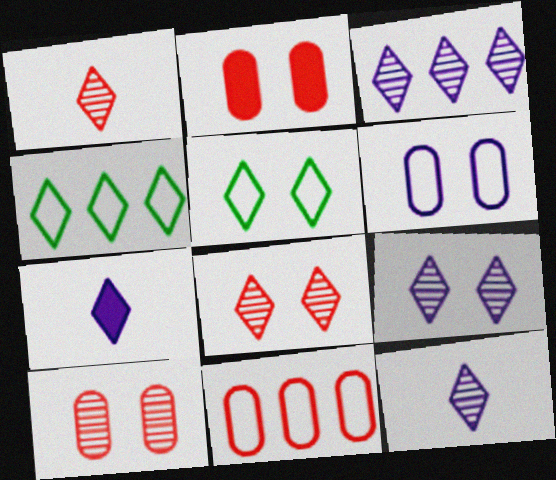[[3, 9, 12], 
[4, 7, 8]]